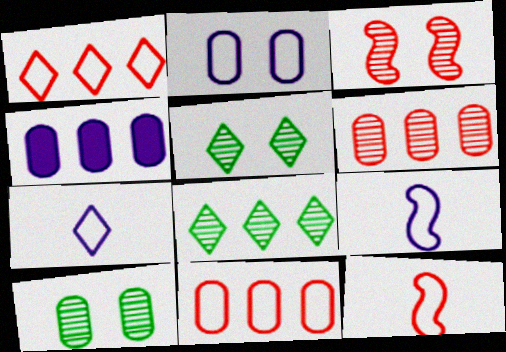[[4, 5, 12]]